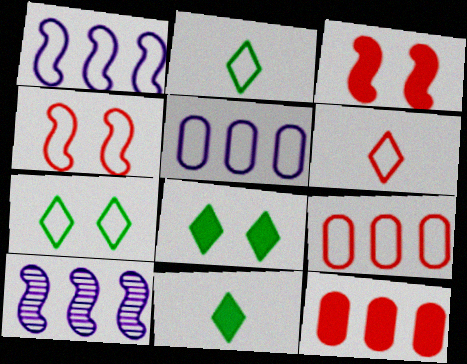[[2, 4, 5], 
[4, 6, 9]]